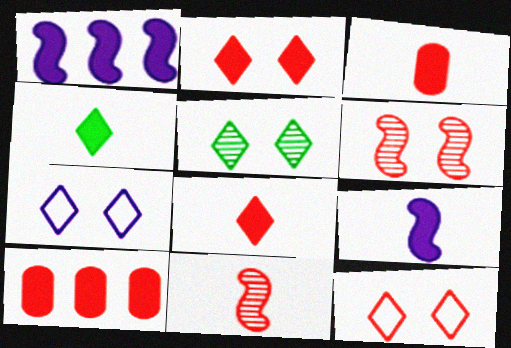[[2, 5, 7], 
[3, 4, 9], 
[10, 11, 12]]